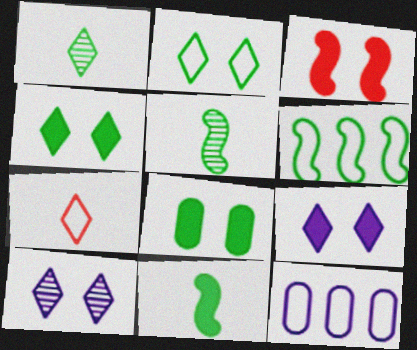[[1, 3, 12], 
[1, 6, 8], 
[3, 8, 9]]